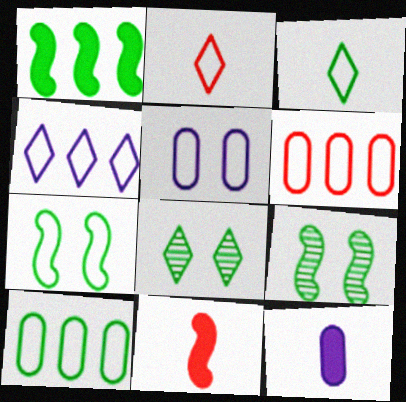[[3, 7, 10]]